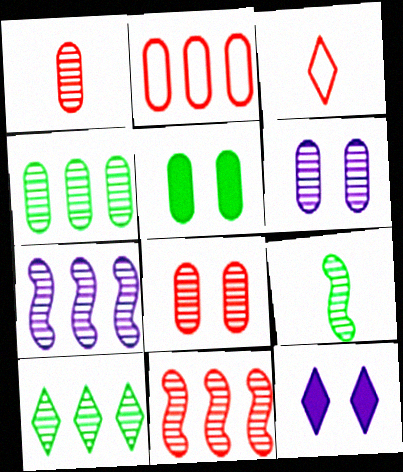[[1, 4, 6], 
[2, 9, 12], 
[3, 5, 7], 
[3, 10, 12]]